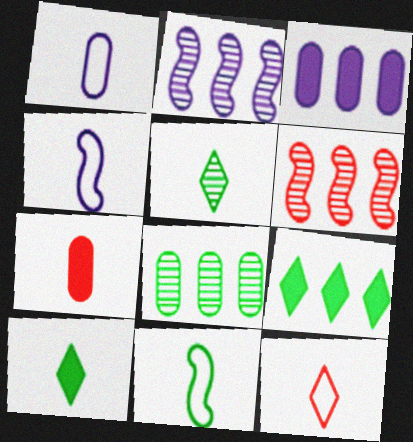[[1, 11, 12], 
[4, 5, 7]]